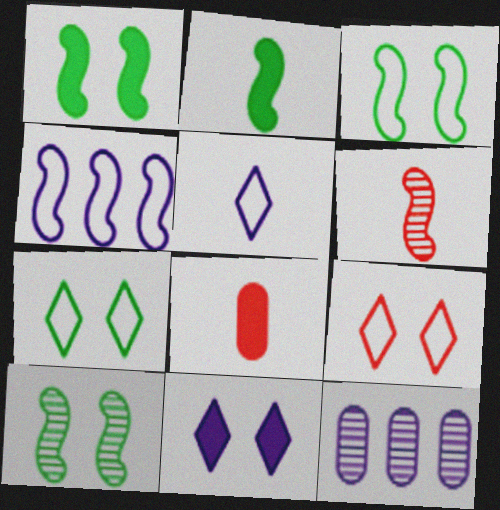[[1, 3, 10], 
[1, 4, 6], 
[2, 9, 12]]